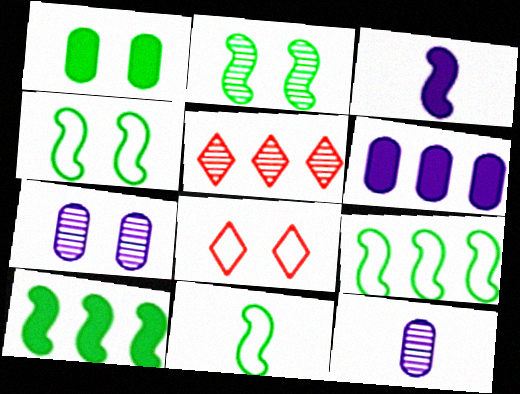[[2, 5, 12], 
[2, 10, 11], 
[4, 9, 11], 
[5, 6, 9], 
[8, 10, 12]]